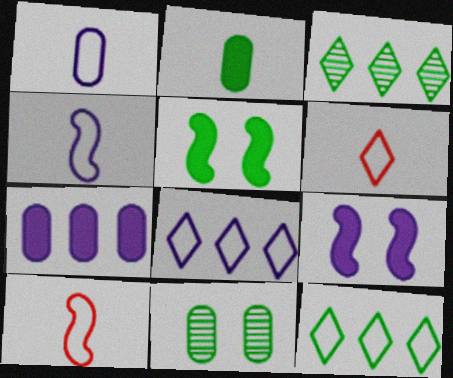[]